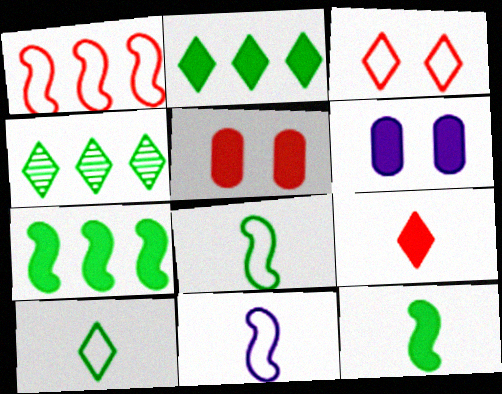[[4, 5, 11], 
[6, 7, 9]]